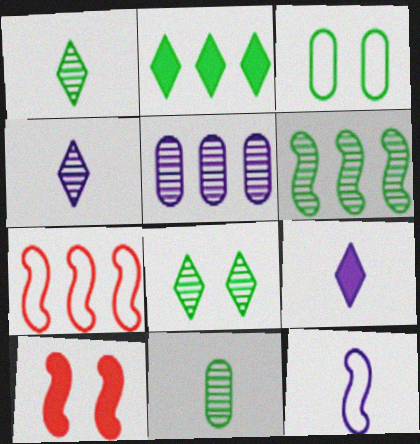[[2, 5, 7], 
[6, 8, 11], 
[6, 10, 12]]